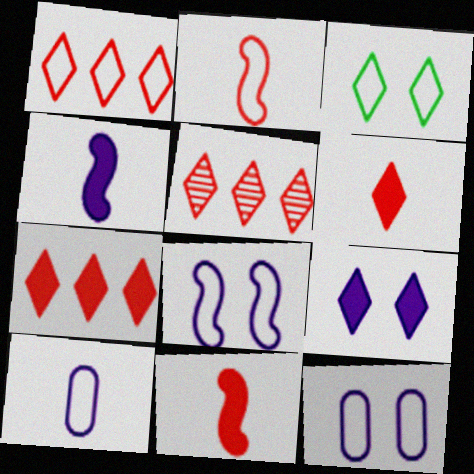[[1, 5, 7]]